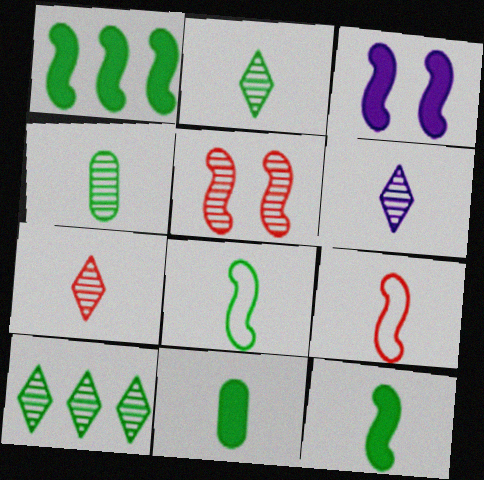[[2, 6, 7], 
[2, 8, 11], 
[6, 9, 11]]